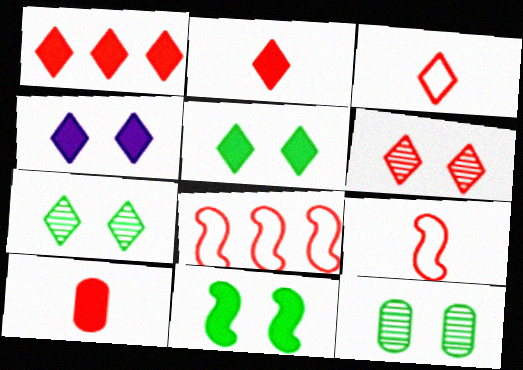[[1, 3, 6], 
[6, 8, 10]]